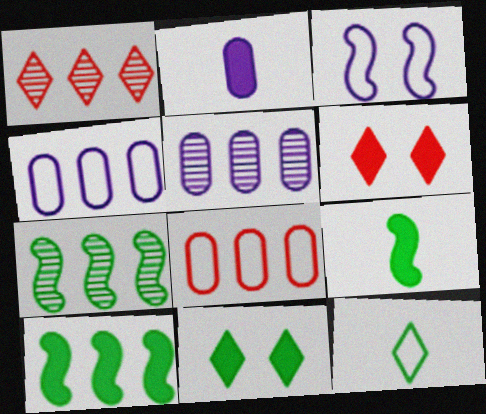[[1, 4, 10], 
[1, 5, 7], 
[2, 6, 10], 
[3, 8, 12]]